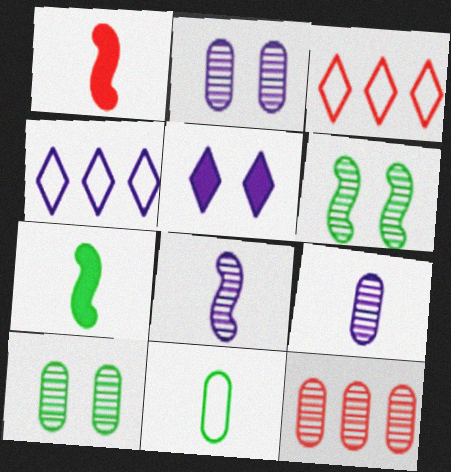[[1, 4, 10], 
[2, 3, 7], 
[9, 10, 12]]